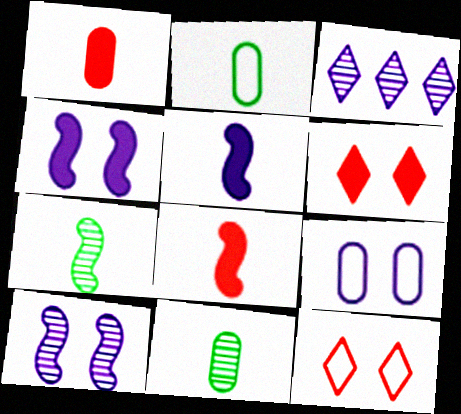[[3, 5, 9]]